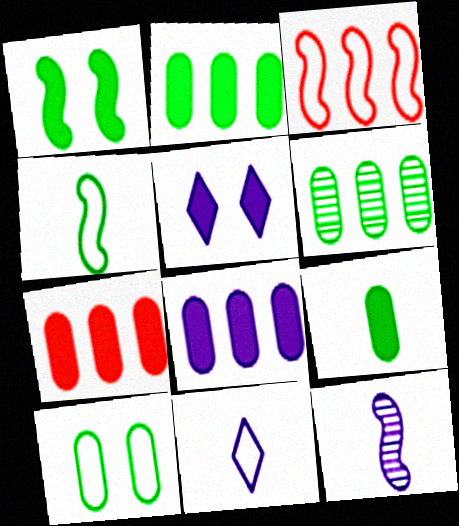[[1, 3, 12], 
[2, 7, 8], 
[3, 10, 11], 
[6, 9, 10]]